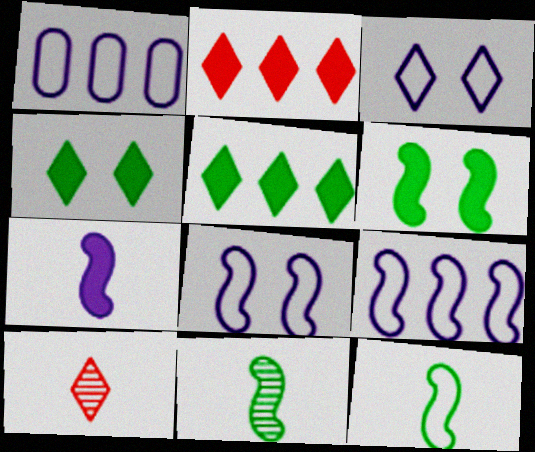[[1, 6, 10], 
[3, 5, 10]]